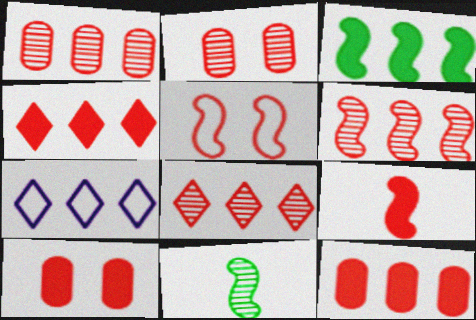[[1, 3, 7], 
[1, 6, 8], 
[4, 9, 10], 
[5, 6, 9], 
[7, 10, 11]]